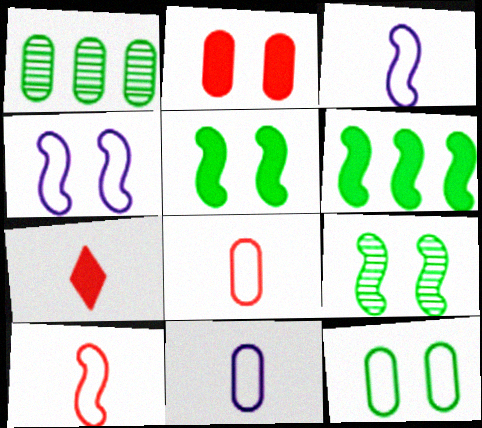[[1, 2, 11], 
[1, 4, 7]]